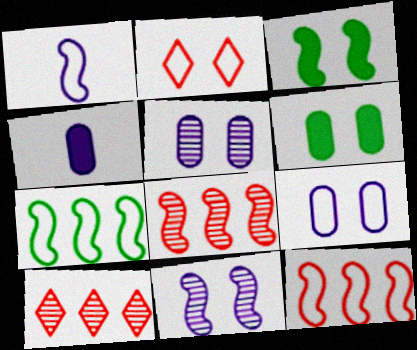[[1, 3, 8], 
[1, 6, 10], 
[2, 3, 5], 
[2, 6, 11]]